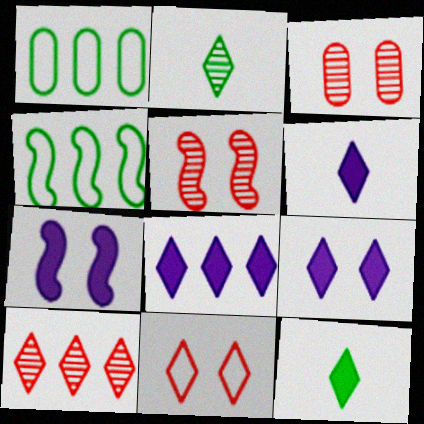[[1, 5, 6], 
[2, 8, 11], 
[3, 4, 6], 
[6, 8, 9]]